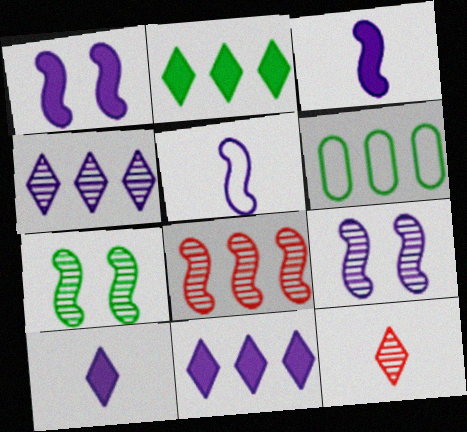[[1, 6, 12], 
[6, 8, 11]]